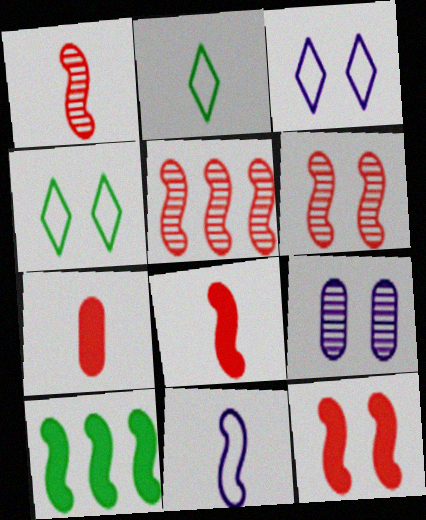[[1, 5, 6], 
[4, 9, 12], 
[6, 10, 11]]